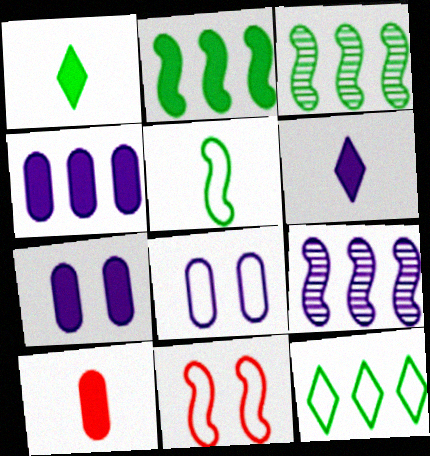[[6, 8, 9]]